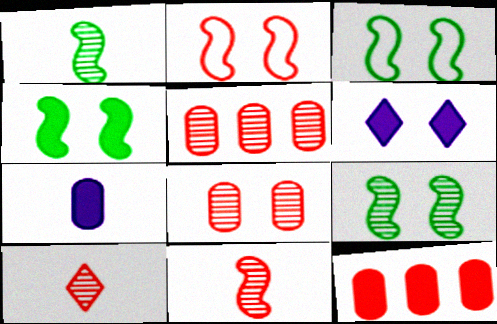[[2, 10, 12], 
[3, 4, 9], 
[3, 6, 8]]